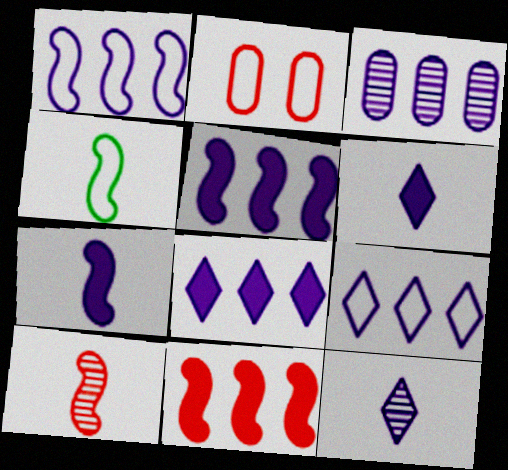[[1, 3, 8], 
[2, 4, 9], 
[3, 5, 9], 
[4, 7, 10]]